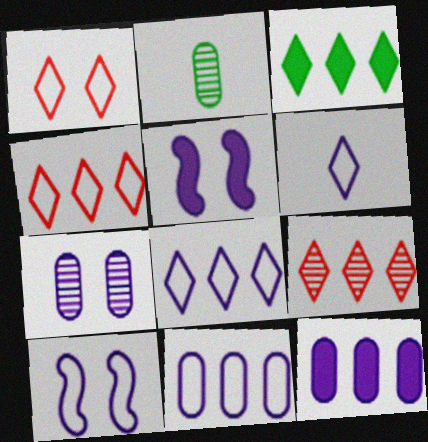[[2, 4, 5], 
[3, 8, 9], 
[6, 10, 11]]